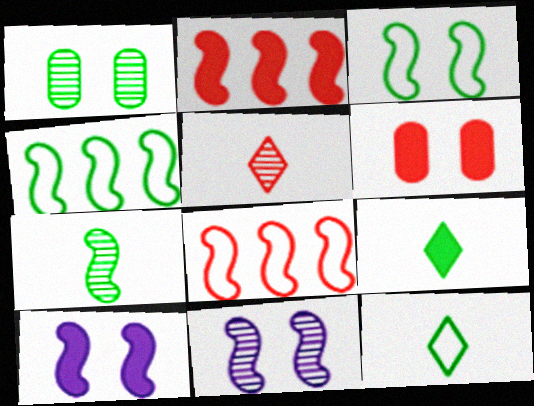[[1, 4, 9], 
[5, 6, 8], 
[7, 8, 10]]